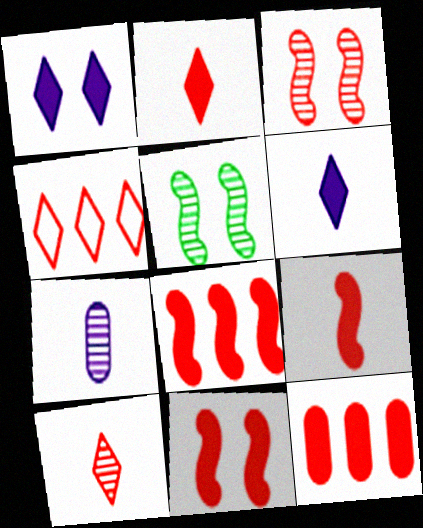[[2, 11, 12], 
[8, 9, 11]]